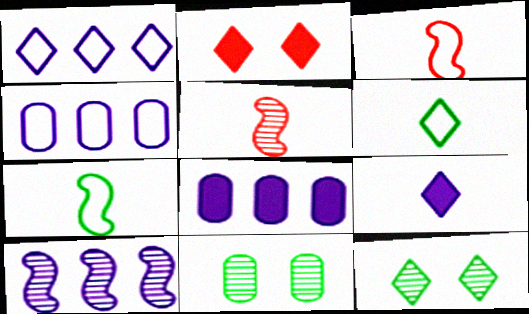[[1, 8, 10], 
[3, 8, 12]]